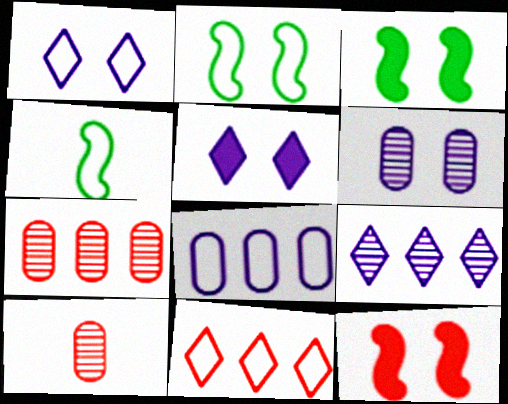[[4, 5, 7], 
[10, 11, 12]]